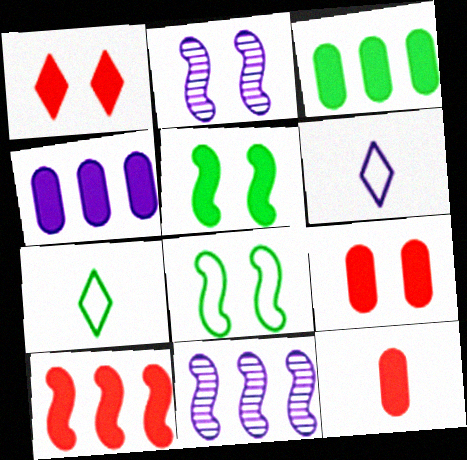[[1, 10, 12], 
[2, 4, 6], 
[7, 9, 11]]